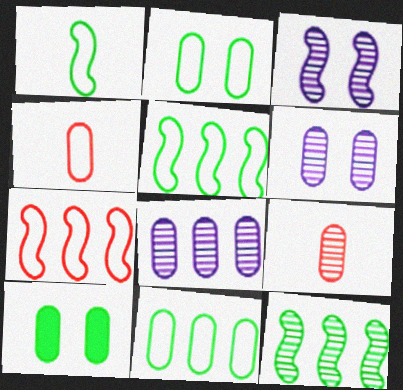[[4, 8, 10]]